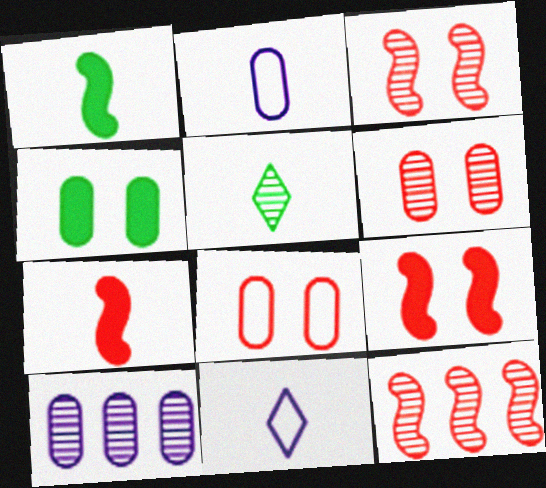[[2, 5, 7], 
[3, 5, 10], 
[4, 11, 12]]